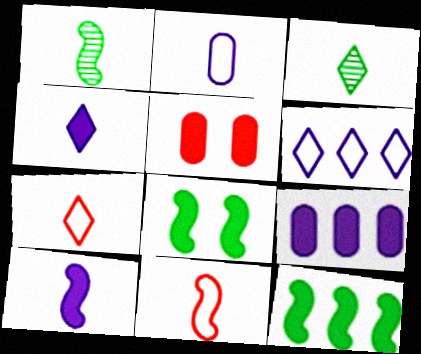[[1, 5, 6], 
[1, 10, 11], 
[3, 4, 7], 
[4, 5, 12]]